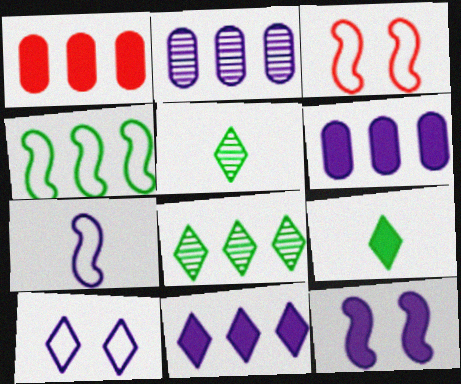[[1, 9, 12], 
[2, 3, 9], 
[3, 4, 7], 
[3, 5, 6]]